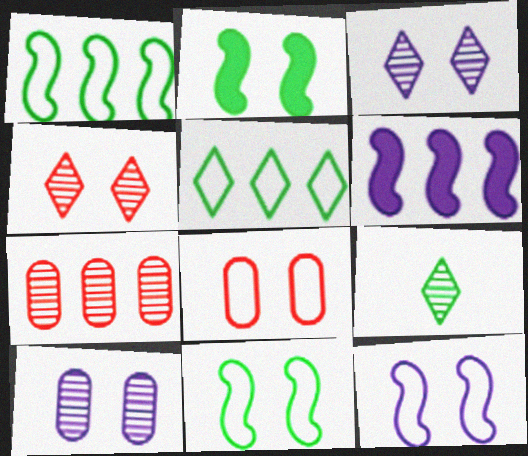[[2, 3, 8], 
[5, 6, 7], 
[6, 8, 9]]